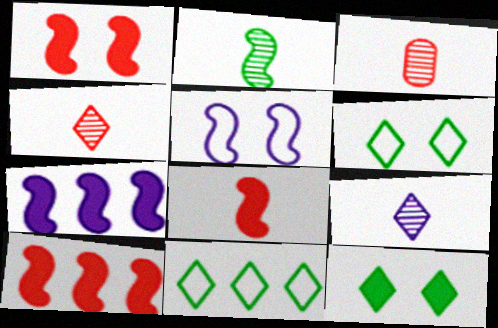[[1, 8, 10], 
[2, 3, 9], 
[2, 5, 10], 
[3, 6, 7]]